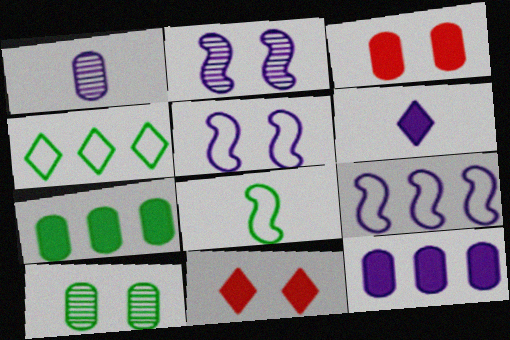[[5, 10, 11]]